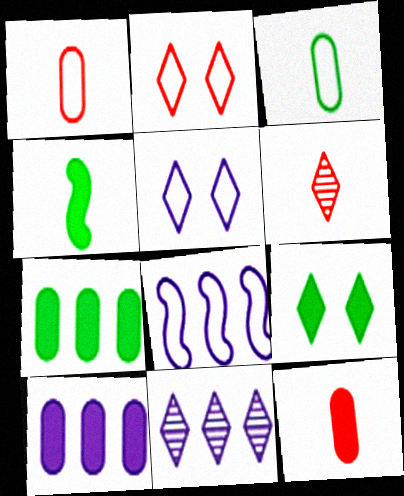[[2, 3, 8], 
[4, 7, 9], 
[8, 10, 11]]